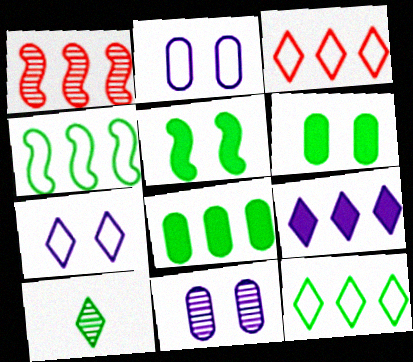[[1, 10, 11], 
[4, 6, 10]]